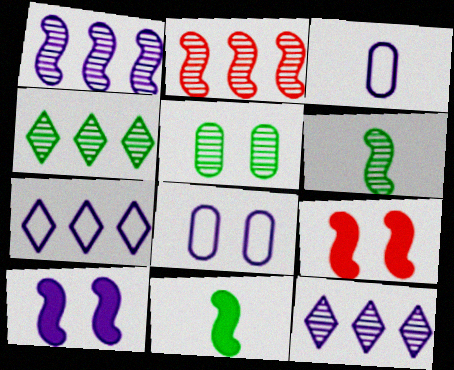[[3, 4, 9], 
[3, 10, 12], 
[4, 5, 6]]